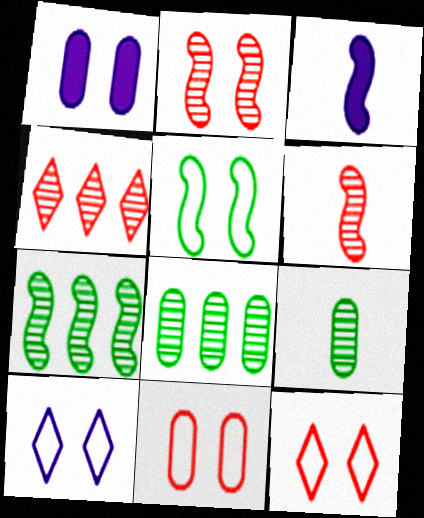[[3, 8, 12], 
[5, 10, 11]]